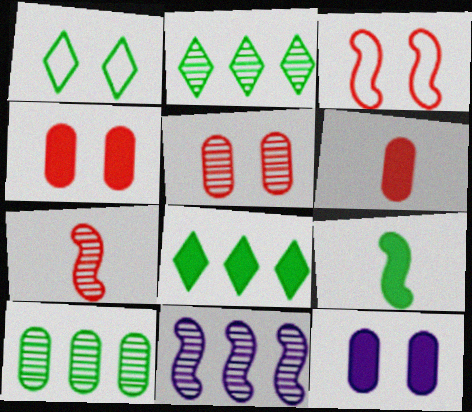[[1, 6, 11], 
[1, 9, 10], 
[3, 9, 11]]